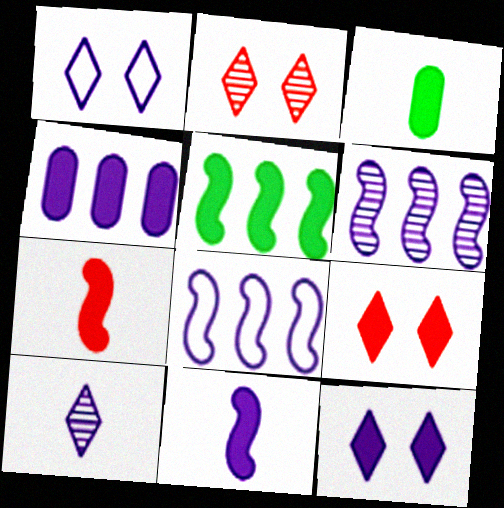[[2, 3, 8], 
[4, 11, 12]]